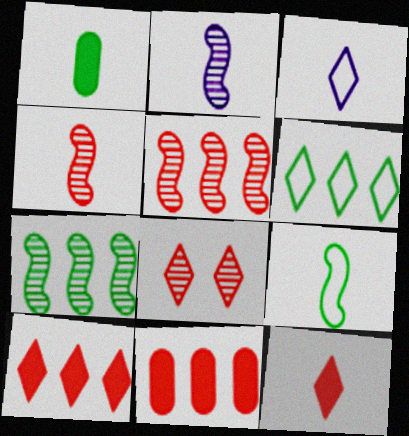[[1, 3, 4]]